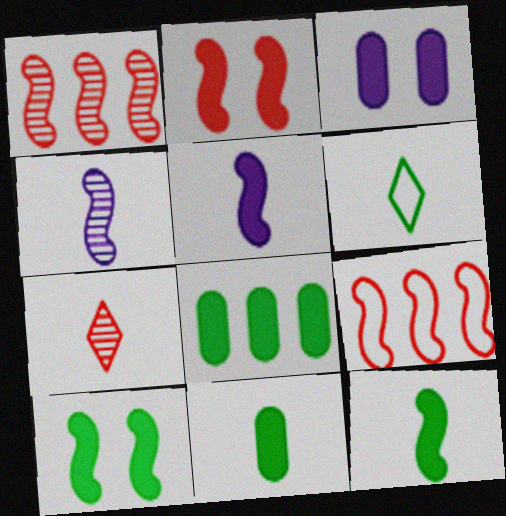[[1, 3, 6], 
[4, 9, 10]]